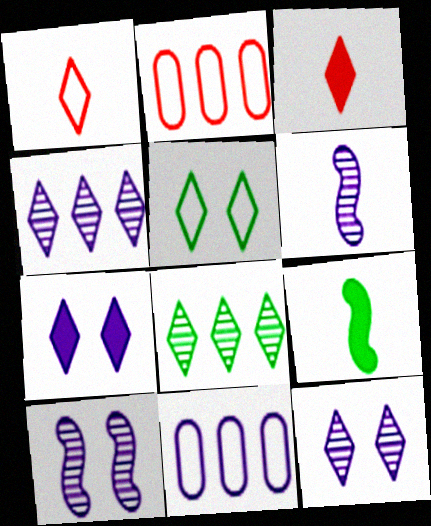[[1, 7, 8], 
[2, 9, 12], 
[3, 4, 5], 
[6, 7, 11]]